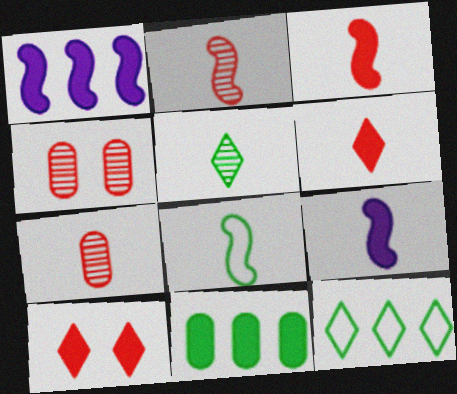[[2, 8, 9], 
[4, 9, 12], 
[9, 10, 11]]